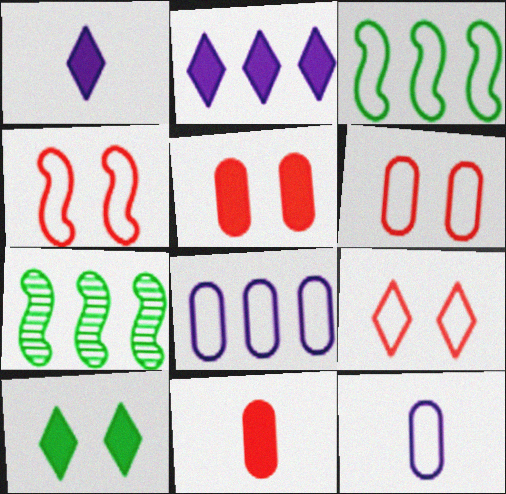[[1, 6, 7], 
[3, 9, 12], 
[4, 6, 9]]